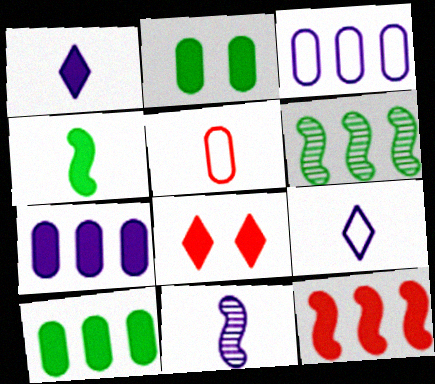[[1, 2, 12], 
[4, 7, 8]]